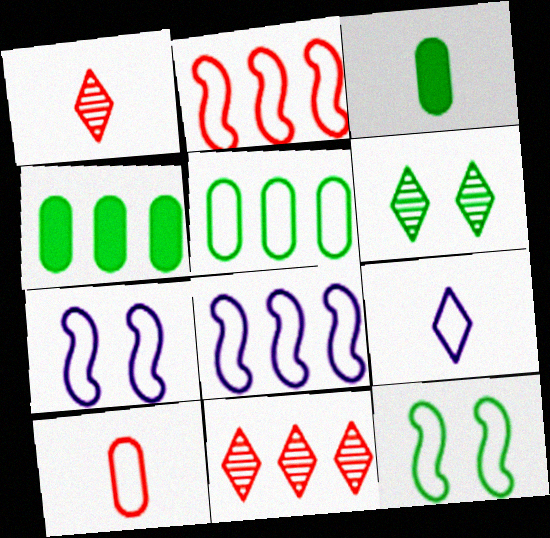[[1, 4, 7], 
[3, 7, 11], 
[4, 8, 11]]